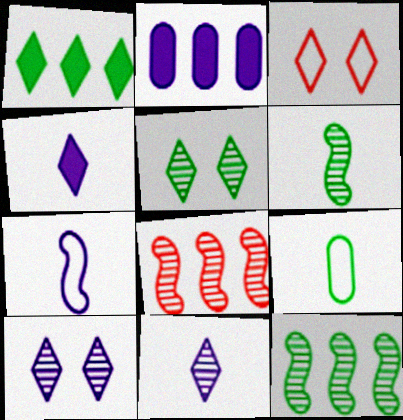[[1, 3, 11], 
[2, 3, 6], 
[2, 7, 10]]